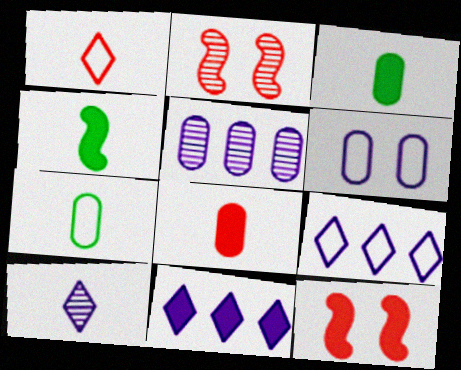[[2, 3, 9], 
[2, 7, 11], 
[3, 11, 12]]